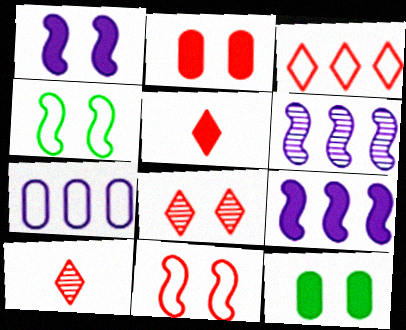[[2, 8, 11], 
[3, 5, 8], 
[5, 9, 12]]